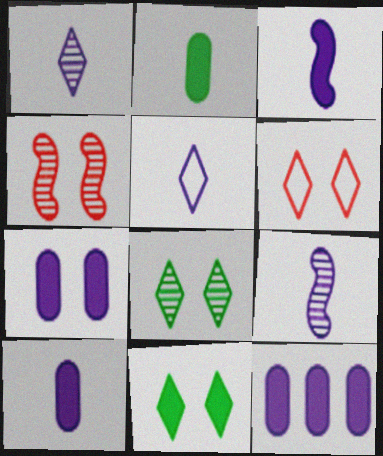[[5, 9, 10], 
[7, 10, 12]]